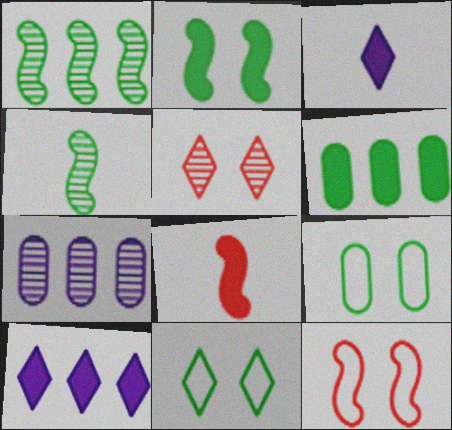[[4, 5, 7], 
[4, 6, 11], 
[7, 8, 11]]